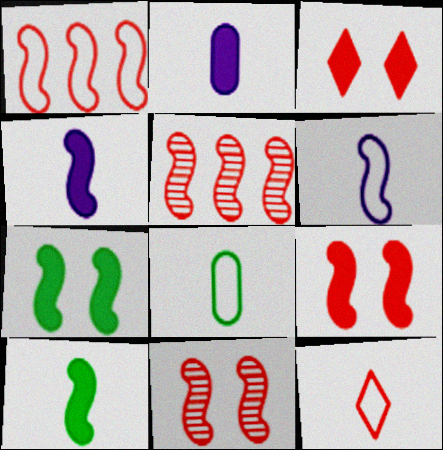[[5, 6, 7], 
[6, 8, 12]]